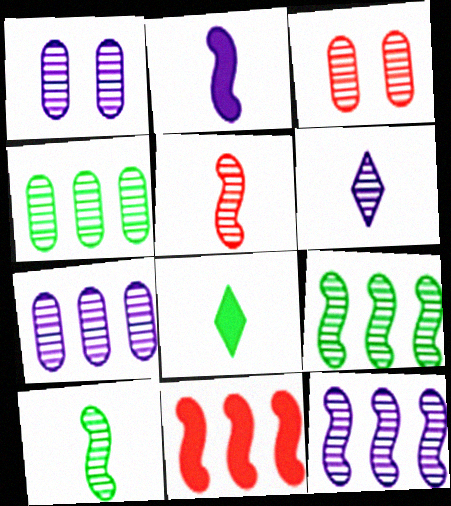[[1, 6, 12], 
[3, 6, 9]]